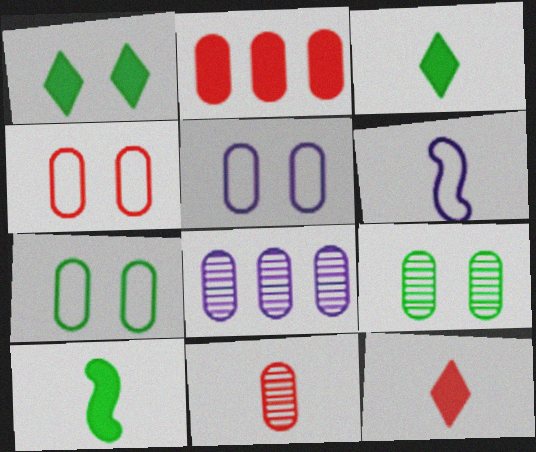[[2, 4, 11], 
[3, 6, 11], 
[4, 5, 7], 
[8, 9, 11]]